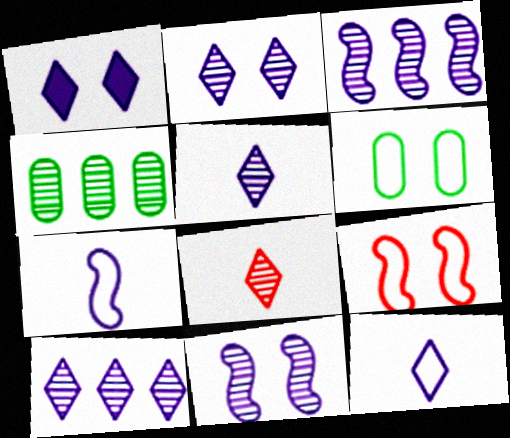[[1, 10, 12], 
[2, 5, 10], 
[4, 8, 11]]